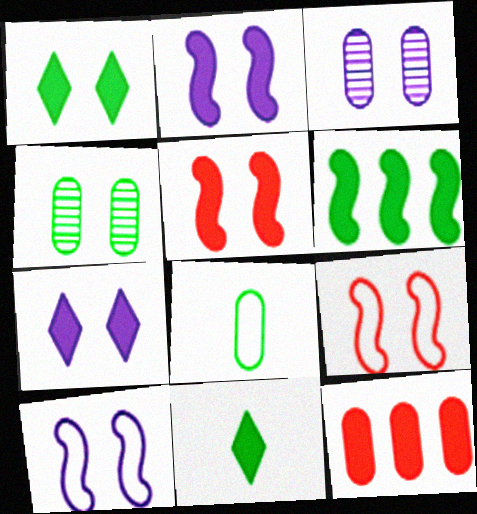[[1, 3, 9], 
[2, 11, 12], 
[3, 7, 10], 
[3, 8, 12], 
[4, 7, 9]]